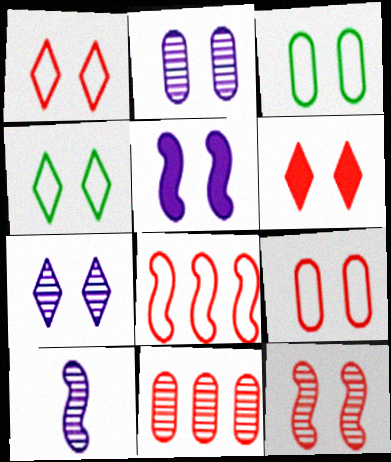[[4, 6, 7], 
[6, 9, 12]]